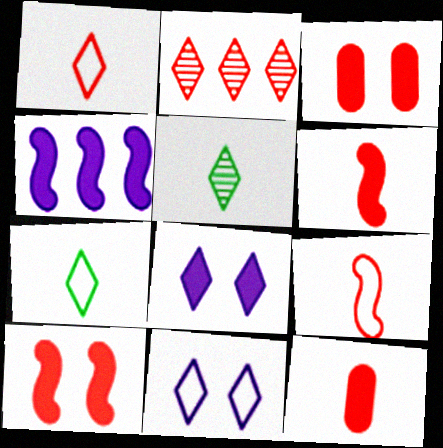[[2, 3, 9], 
[2, 7, 8]]